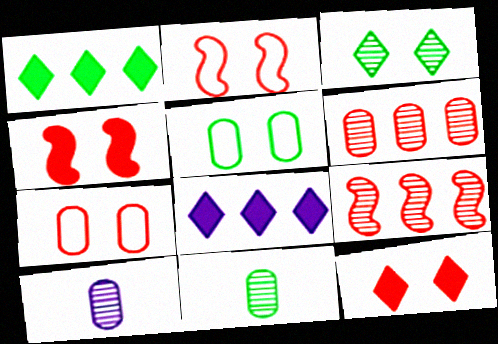[[1, 2, 10], 
[2, 8, 11], 
[3, 9, 10]]